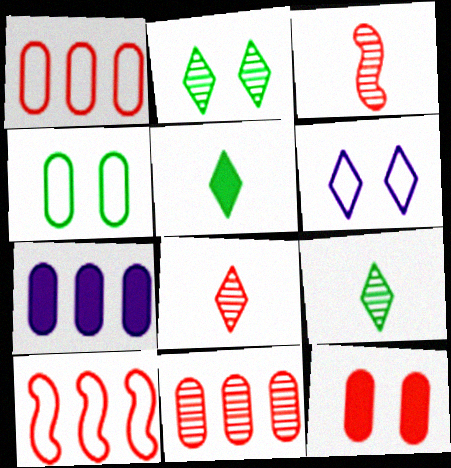[[8, 10, 12]]